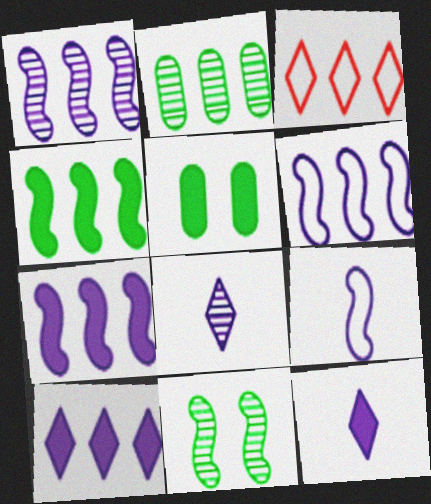[[1, 6, 7], 
[2, 3, 7]]